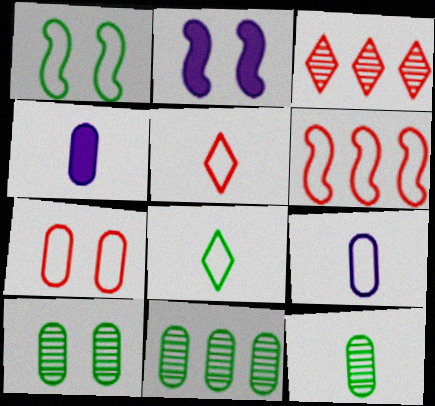[[1, 3, 4], 
[2, 5, 11], 
[4, 7, 11], 
[5, 6, 7], 
[10, 11, 12]]